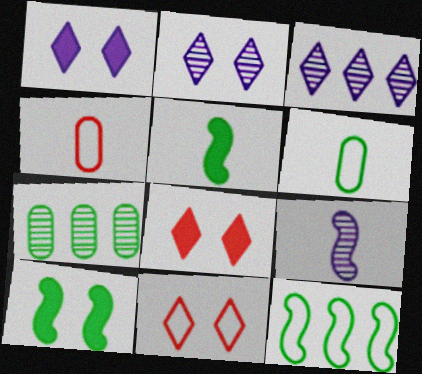[[3, 4, 10]]